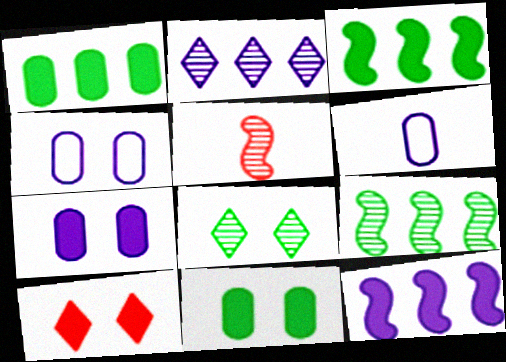[[6, 9, 10]]